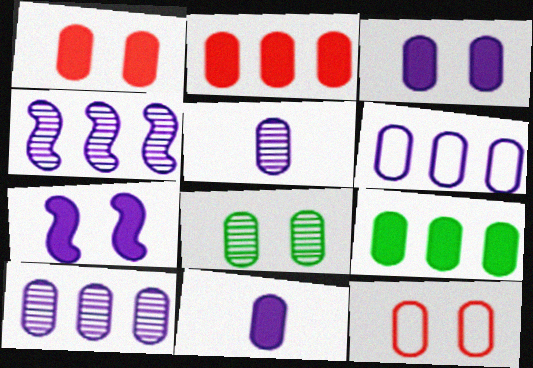[[1, 9, 11], 
[3, 5, 6], 
[3, 8, 12], 
[5, 9, 12]]